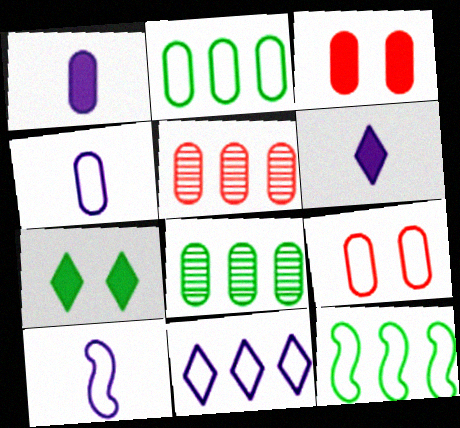[[1, 8, 9], 
[2, 4, 9], 
[3, 4, 8], 
[5, 7, 10]]